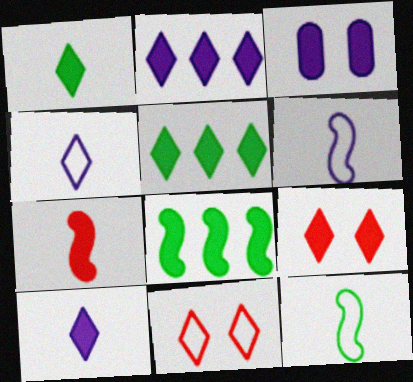[[1, 2, 9], 
[3, 5, 7], 
[5, 9, 10]]